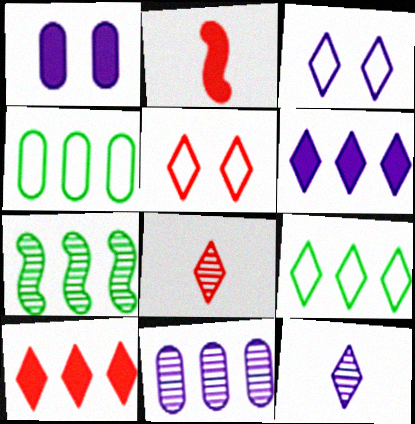[[3, 6, 12], 
[5, 8, 10]]